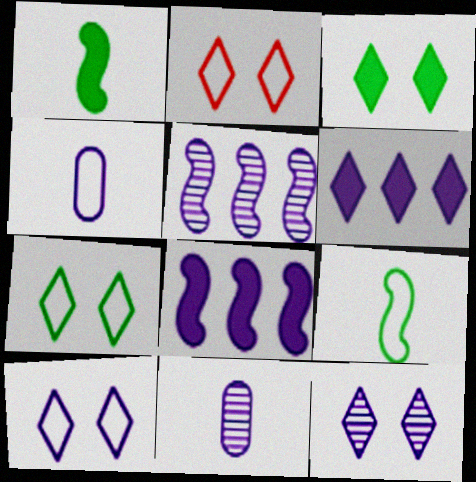[[2, 3, 12], 
[2, 7, 10], 
[4, 8, 12], 
[5, 11, 12], 
[8, 10, 11]]